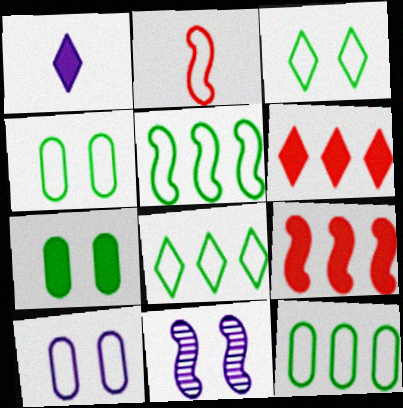[[1, 7, 9], 
[2, 8, 10], 
[5, 8, 12]]